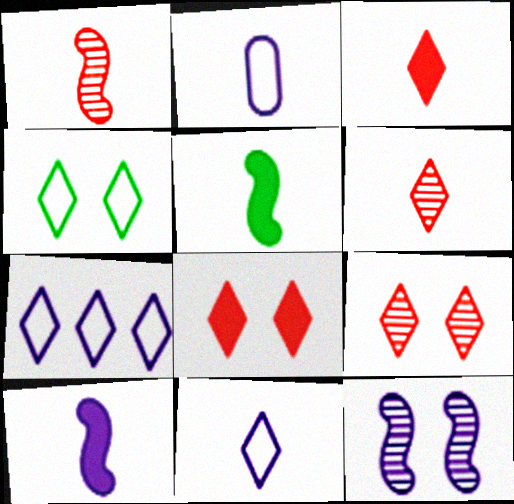[[2, 5, 6]]